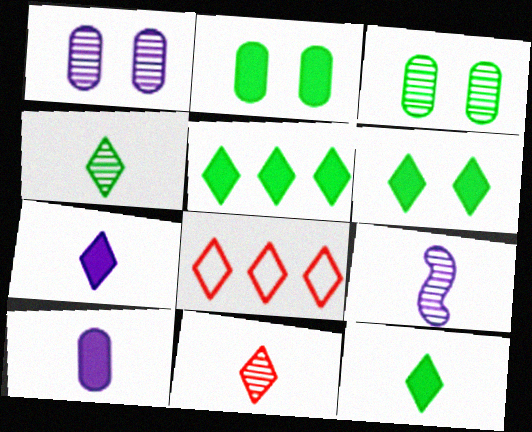[[2, 8, 9], 
[5, 6, 12]]